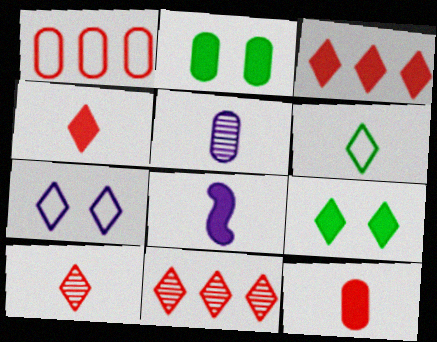[[1, 2, 5], 
[2, 3, 8]]